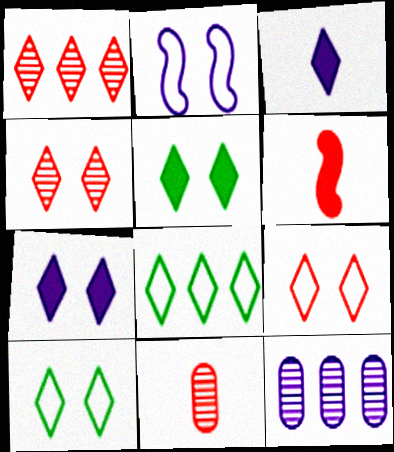[[1, 3, 10], 
[2, 3, 12], 
[3, 4, 8], 
[4, 7, 10], 
[6, 10, 12]]